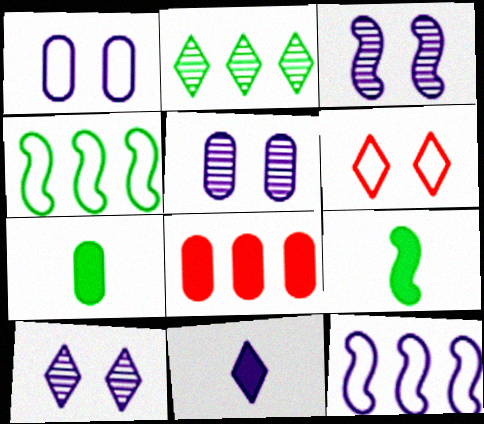[[2, 6, 11], 
[2, 8, 12], 
[3, 5, 10], 
[5, 11, 12]]